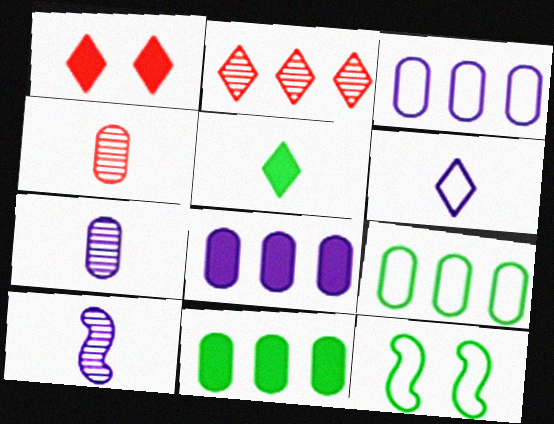[[1, 9, 10]]